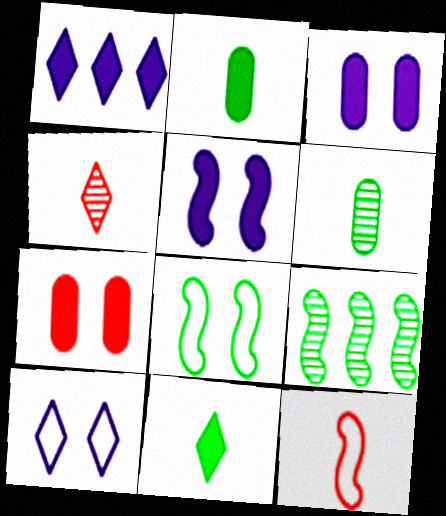[[5, 9, 12]]